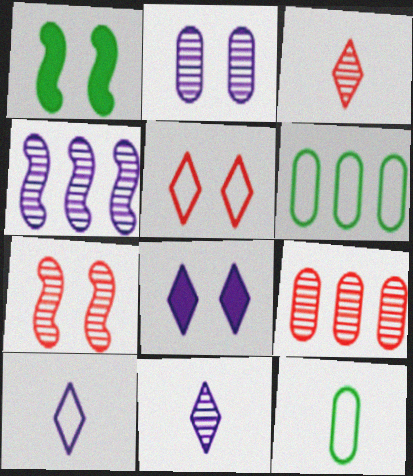[[1, 2, 5], 
[1, 9, 10], 
[2, 4, 11], 
[3, 7, 9]]